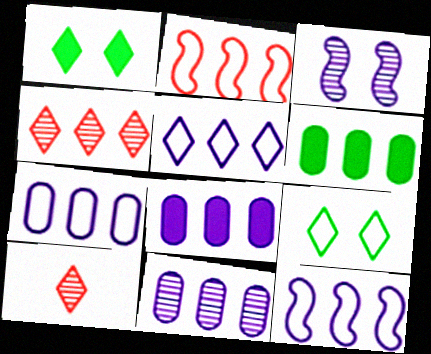[[1, 5, 10], 
[4, 6, 12], 
[5, 7, 12], 
[7, 8, 11]]